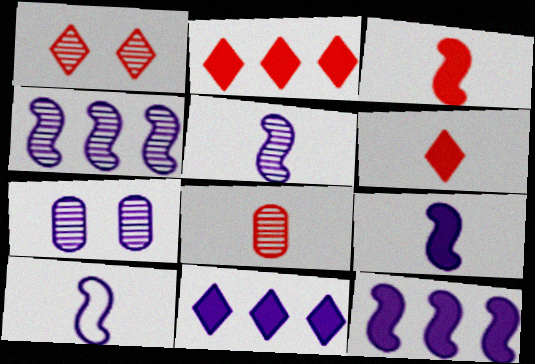[[5, 9, 10], 
[7, 10, 11]]